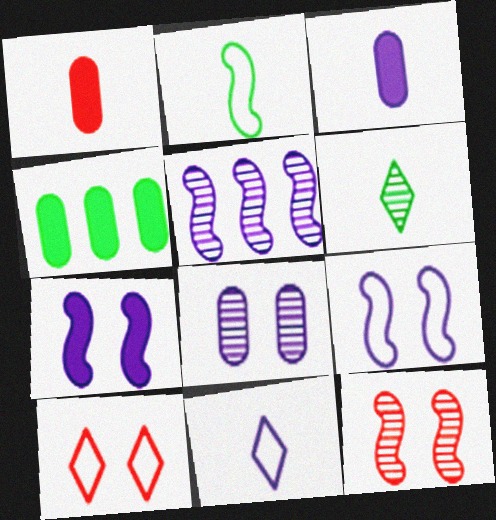[[4, 11, 12]]